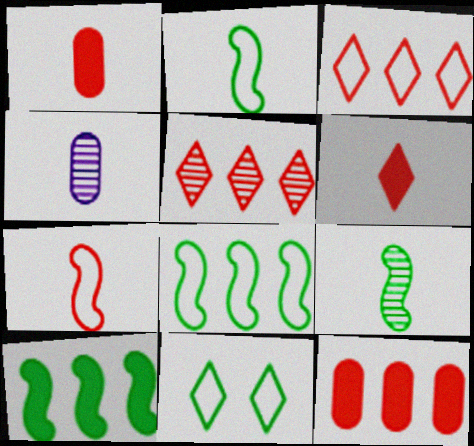[[2, 4, 6]]